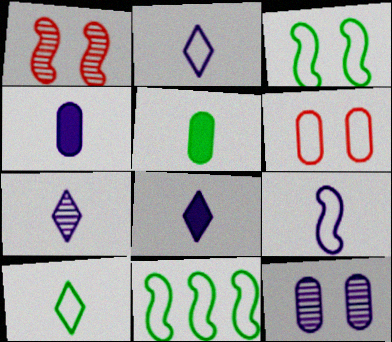[[2, 6, 11], 
[2, 7, 8], 
[4, 7, 9]]